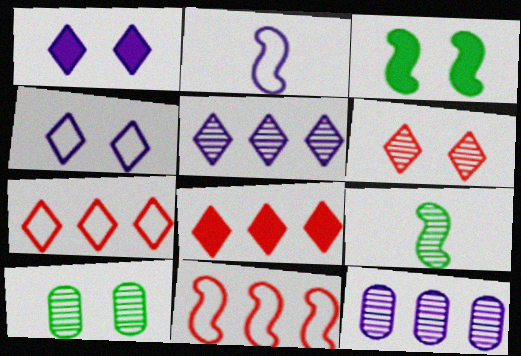[[1, 2, 12], 
[2, 8, 10], 
[6, 9, 12]]